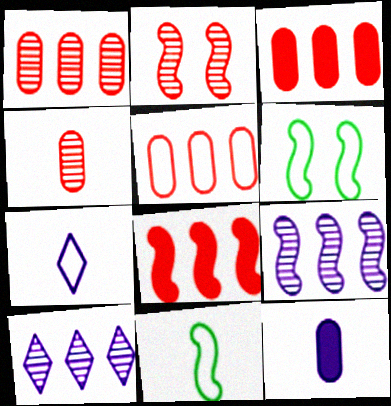[[1, 3, 5], 
[5, 6, 7]]